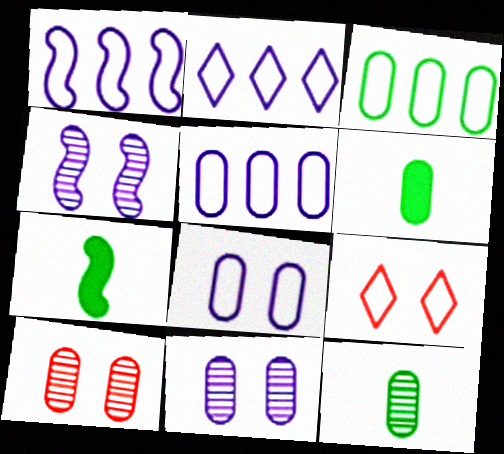[[1, 2, 5], 
[2, 7, 10], 
[5, 6, 10]]